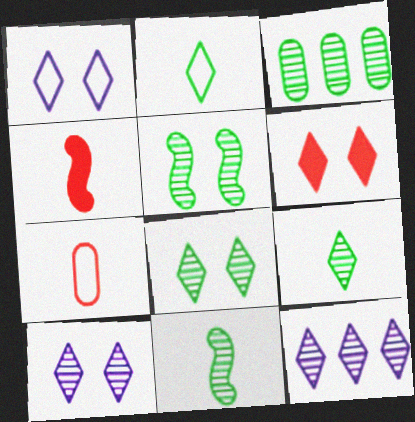[[1, 3, 4], 
[1, 6, 8], 
[2, 6, 12], 
[3, 5, 9], 
[3, 8, 11]]